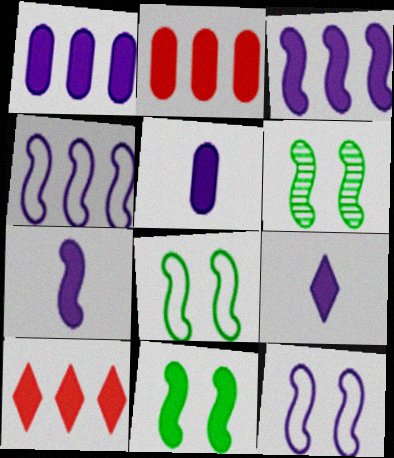[[2, 9, 11], 
[5, 7, 9], 
[5, 10, 11], 
[6, 8, 11]]